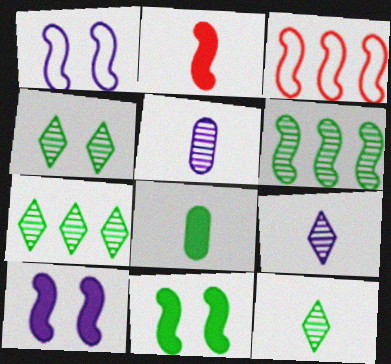[[1, 2, 6], 
[4, 7, 12]]